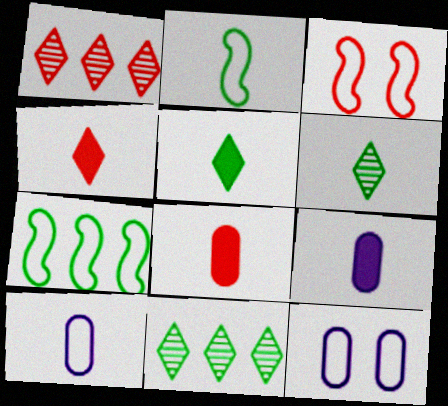[[1, 3, 8], 
[3, 9, 11]]